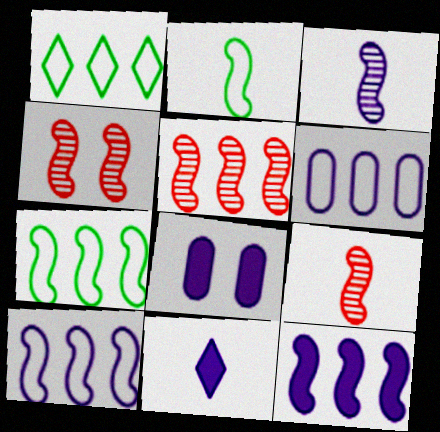[[1, 8, 9], 
[2, 4, 12], 
[4, 5, 9], 
[5, 7, 12], 
[8, 11, 12]]